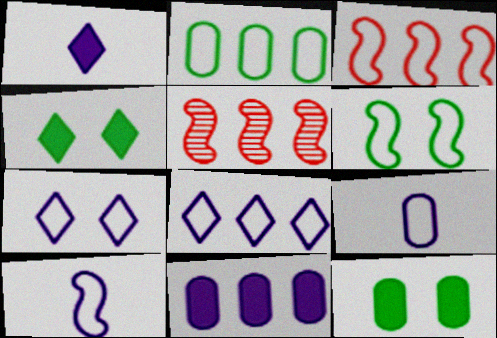[[2, 3, 8], 
[3, 6, 10], 
[4, 5, 9]]